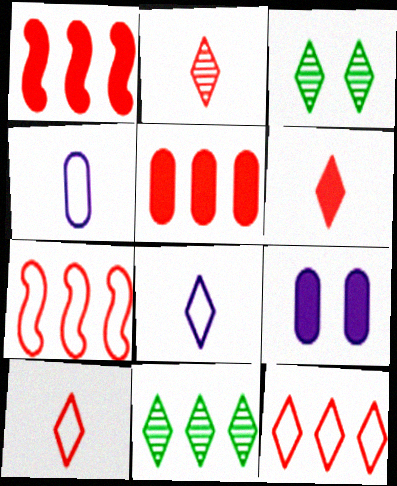[[1, 3, 4], 
[2, 6, 10]]